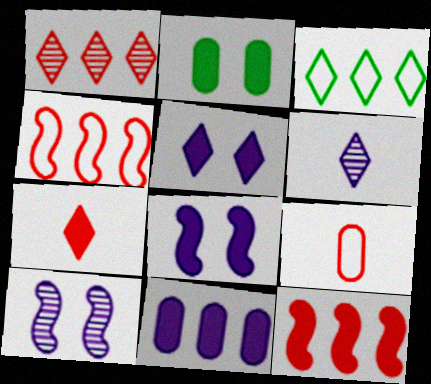[[2, 4, 6]]